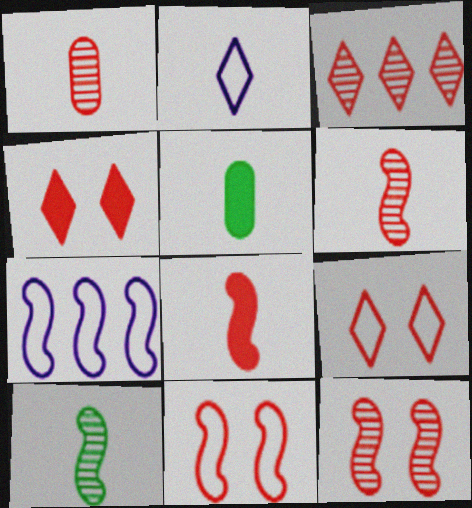[[1, 3, 12], 
[2, 5, 6]]